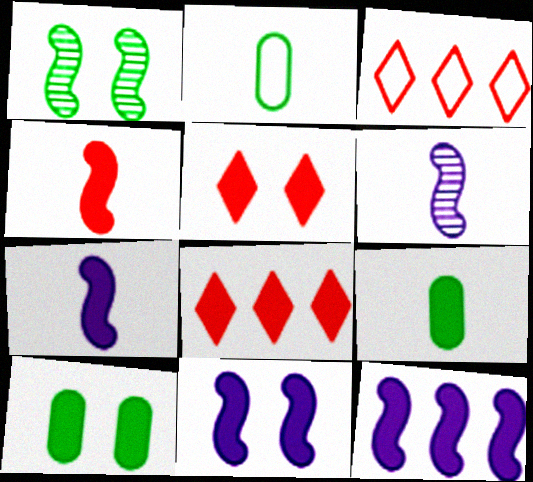[[3, 6, 10], 
[5, 9, 12], 
[5, 10, 11], 
[7, 8, 10], 
[7, 11, 12], 
[8, 9, 11]]